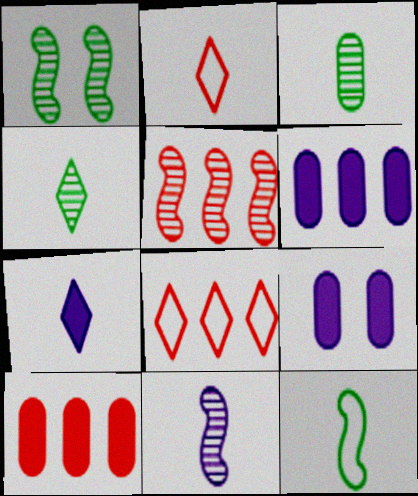[[1, 2, 6], 
[1, 5, 11], 
[2, 4, 7], 
[5, 8, 10]]